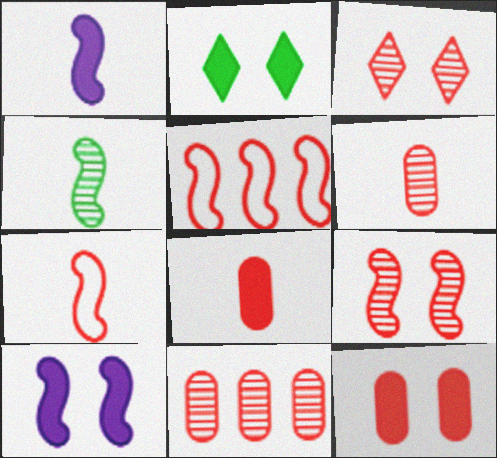[[1, 4, 7], 
[2, 10, 12], 
[3, 5, 8], 
[4, 5, 10]]